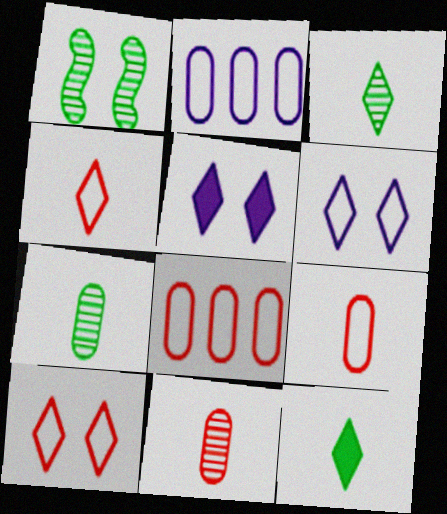[]